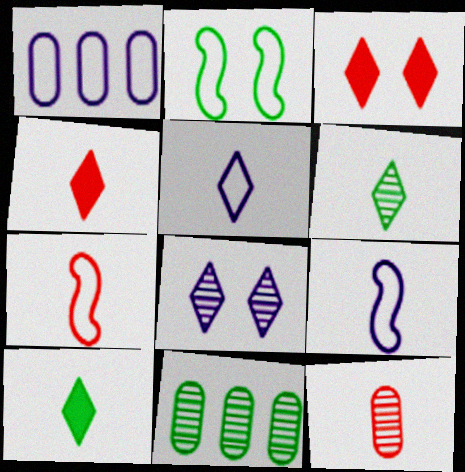[[2, 10, 11], 
[3, 9, 11], 
[4, 5, 6], 
[4, 7, 12], 
[9, 10, 12]]